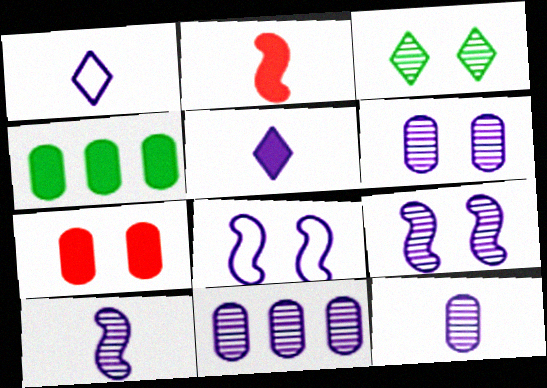[[3, 7, 8], 
[5, 8, 11], 
[6, 11, 12]]